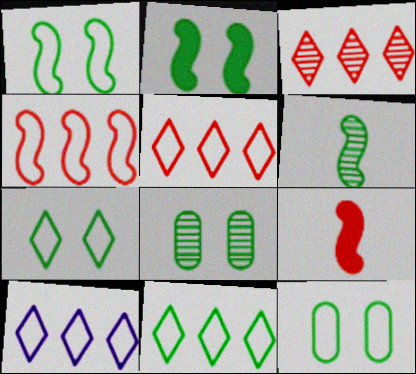[[1, 7, 12], 
[2, 7, 8], 
[5, 10, 11], 
[8, 9, 10]]